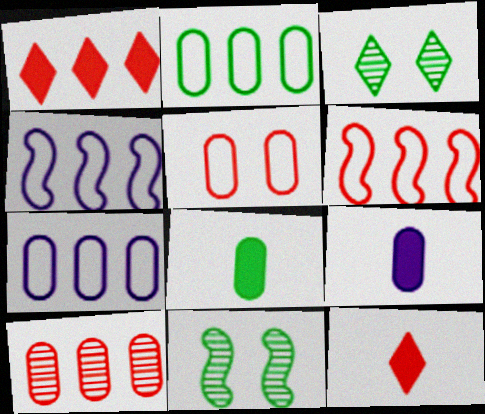[[1, 6, 10], 
[3, 6, 9], 
[7, 11, 12]]